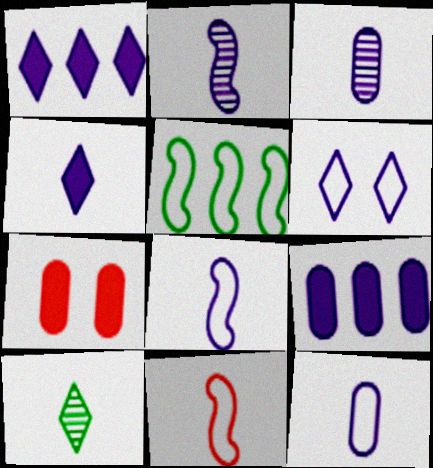[[2, 4, 12], 
[2, 6, 9], 
[3, 4, 8]]